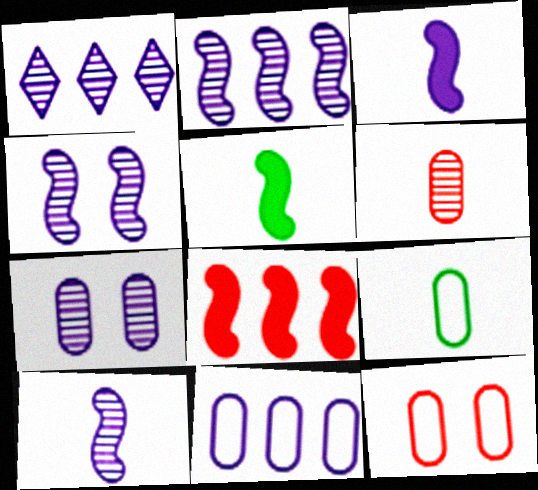[[1, 5, 12], 
[1, 7, 10], 
[2, 4, 10], 
[9, 11, 12]]